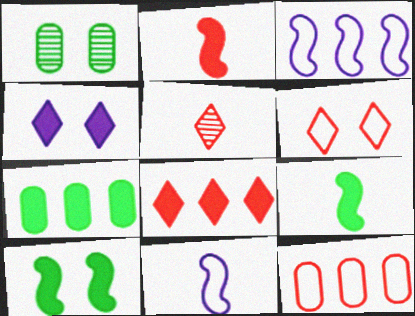[[1, 8, 11], 
[2, 4, 7], 
[5, 6, 8]]